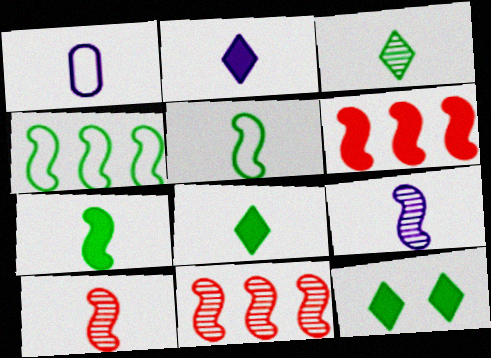[[1, 2, 9], 
[1, 8, 10], 
[1, 11, 12]]